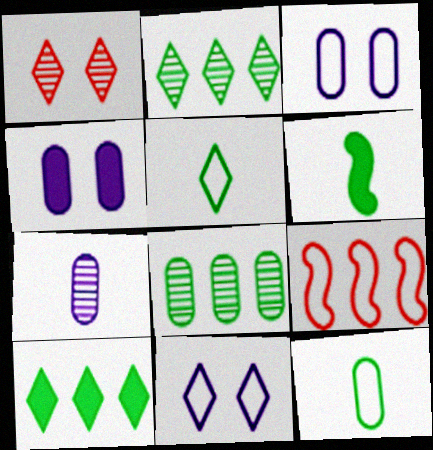[[3, 5, 9], 
[9, 11, 12]]